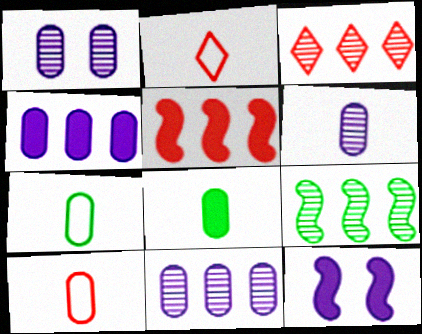[[1, 6, 11], 
[3, 7, 12], 
[3, 9, 11], 
[6, 8, 10]]